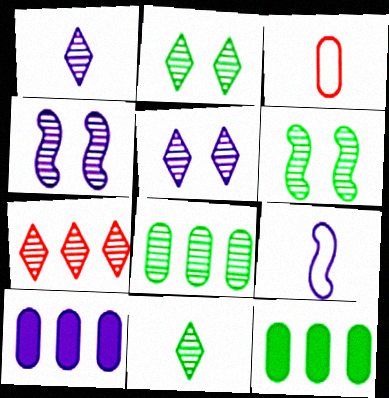[[1, 2, 7], 
[5, 7, 11], 
[5, 9, 10], 
[6, 8, 11]]